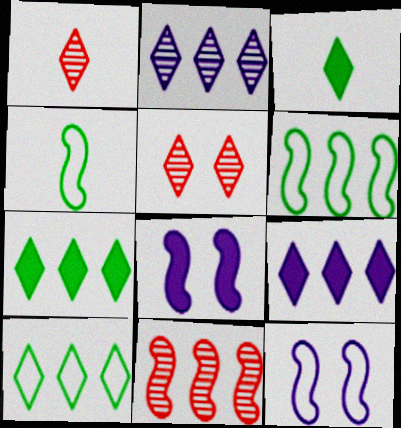[[4, 8, 11]]